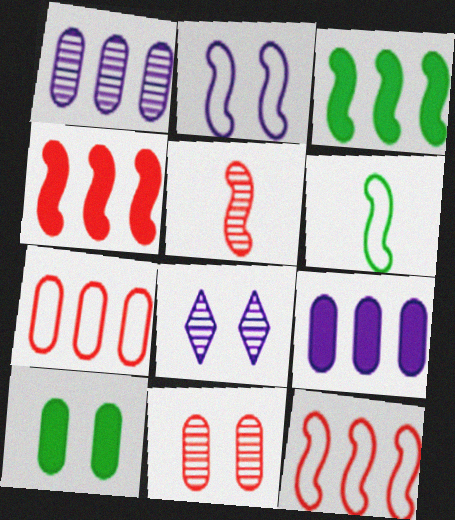[[2, 3, 5], 
[2, 6, 12]]